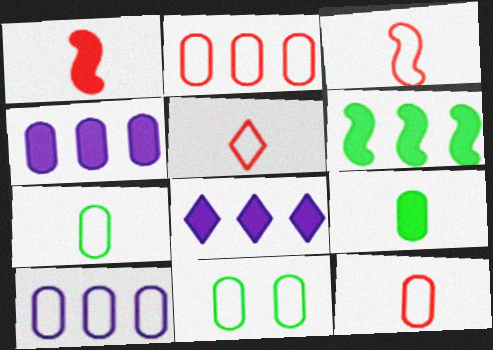[[3, 5, 12], 
[10, 11, 12]]